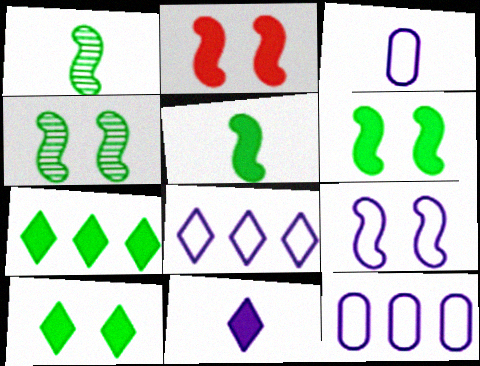[[2, 4, 9], 
[3, 8, 9]]